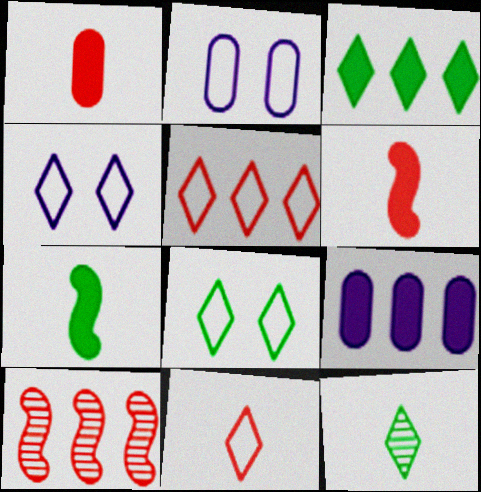[[3, 8, 12]]